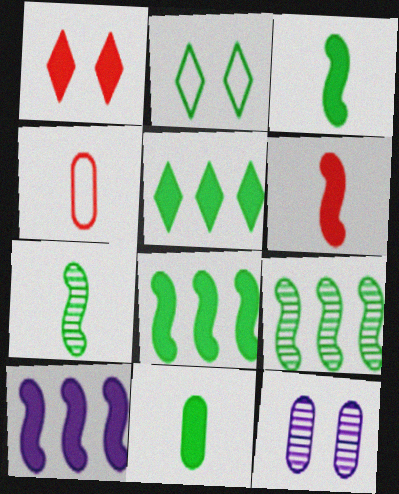[[1, 10, 11], 
[2, 9, 11]]